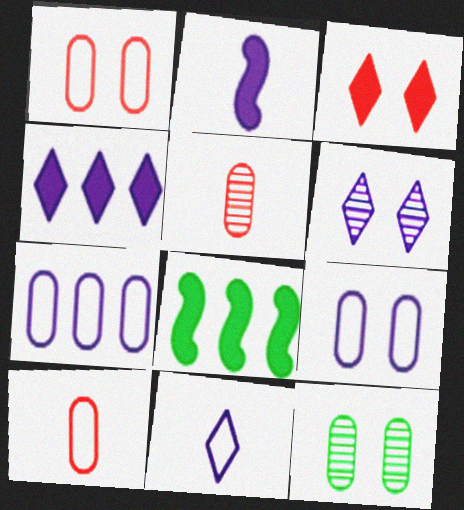[[2, 6, 7], 
[4, 6, 11], 
[6, 8, 10]]